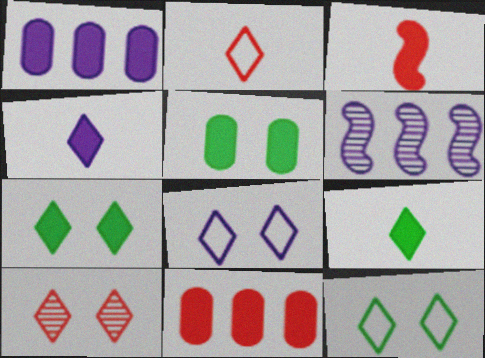[[1, 3, 7], 
[2, 5, 6], 
[7, 8, 10]]